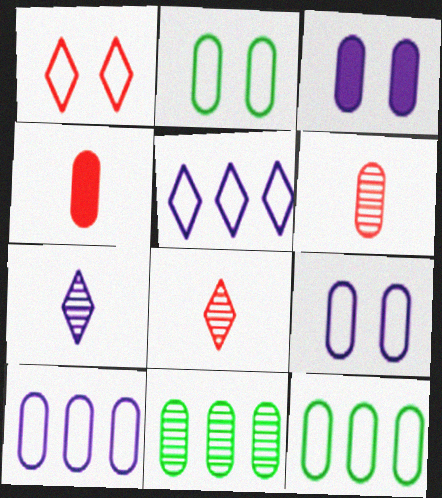[[3, 6, 12], 
[4, 9, 11]]